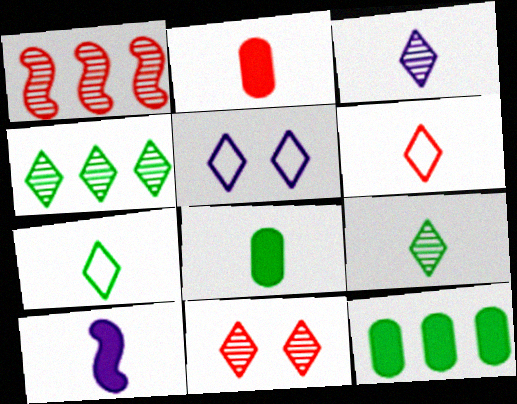[[1, 5, 8], 
[3, 4, 11]]